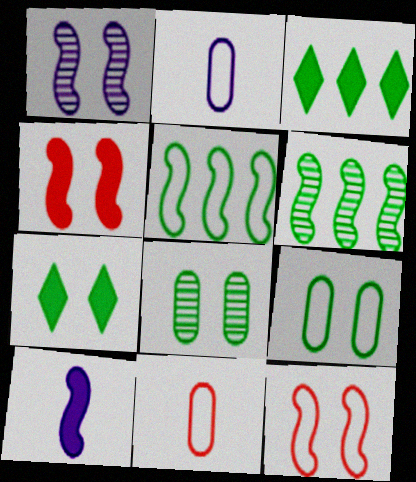[[1, 3, 11], 
[6, 10, 12]]